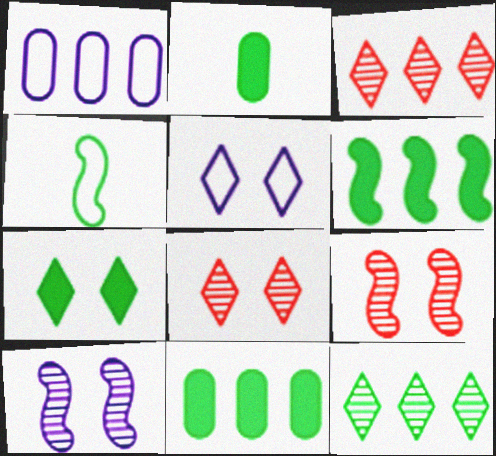[[1, 3, 6], 
[2, 6, 7], 
[5, 7, 8]]